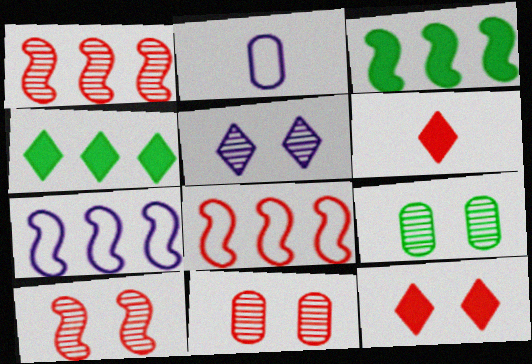[[1, 3, 7], 
[2, 4, 10], 
[5, 9, 10], 
[6, 7, 9], 
[6, 8, 11]]